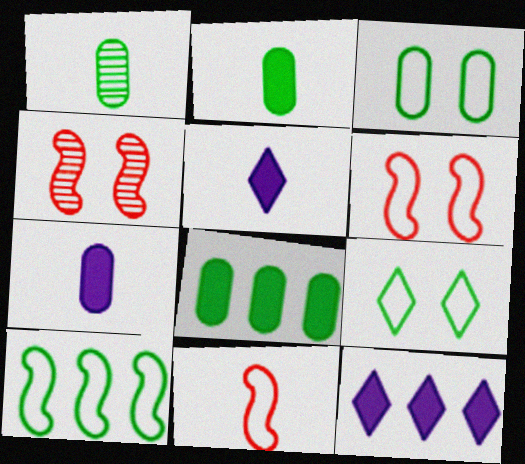[[1, 3, 8], 
[1, 5, 11], 
[1, 6, 12]]